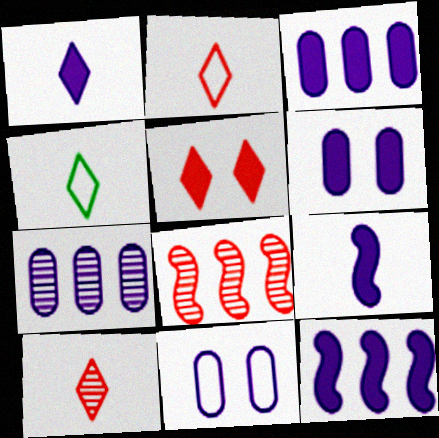[[1, 4, 10], 
[1, 6, 12], 
[4, 6, 8]]